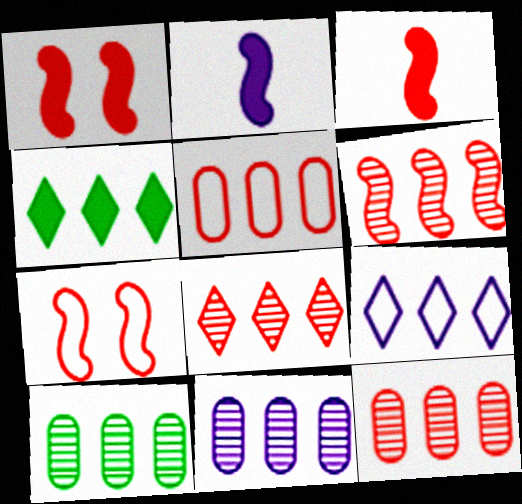[[3, 6, 7], 
[4, 8, 9], 
[6, 8, 12], 
[10, 11, 12]]